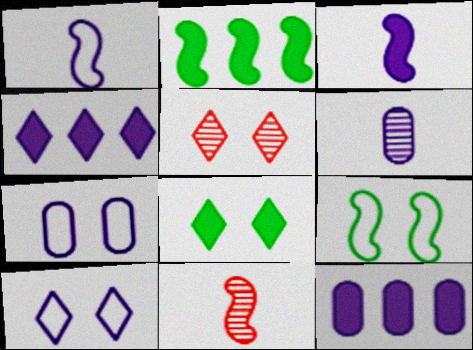[[5, 8, 10], 
[6, 7, 12]]